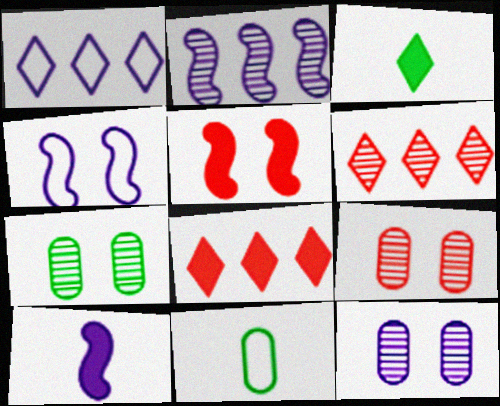[[1, 10, 12], 
[2, 4, 10], 
[7, 9, 12]]